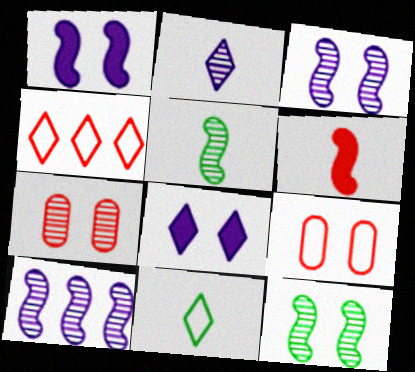[[4, 6, 7], 
[8, 9, 12]]